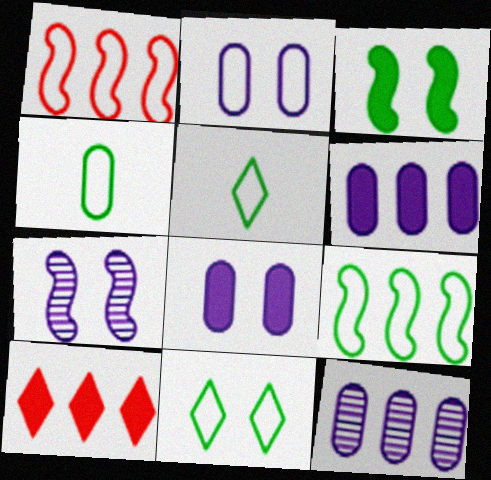[[1, 2, 5], 
[4, 7, 10], 
[4, 9, 11], 
[9, 10, 12]]